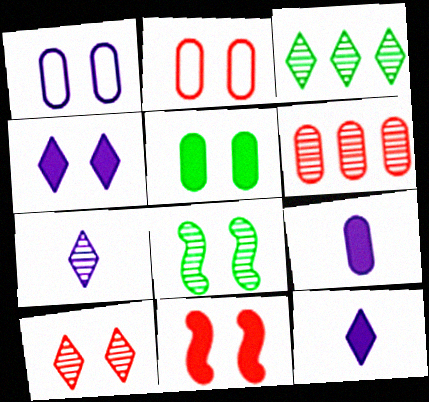[[2, 4, 8], 
[2, 10, 11], 
[3, 7, 10], 
[4, 5, 11], 
[6, 7, 8]]